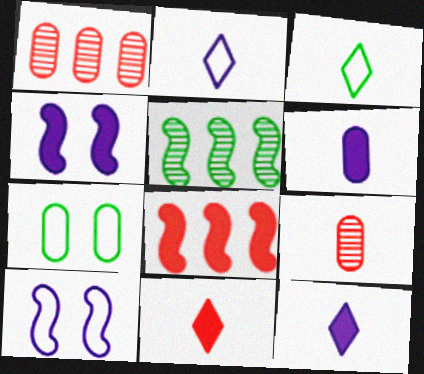[[1, 3, 4], 
[1, 6, 7]]